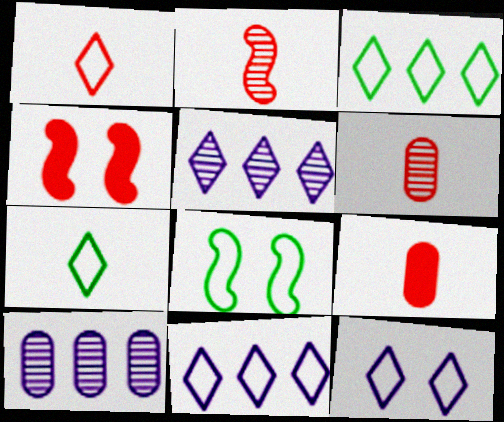[[1, 2, 9], 
[1, 3, 12], 
[4, 7, 10], 
[5, 8, 9]]